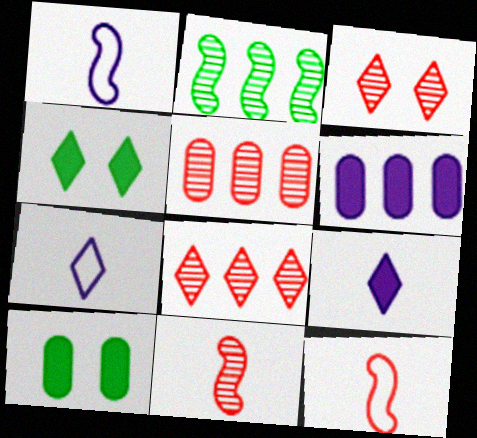[[1, 4, 5], 
[1, 8, 10], 
[3, 5, 11], 
[4, 7, 8]]